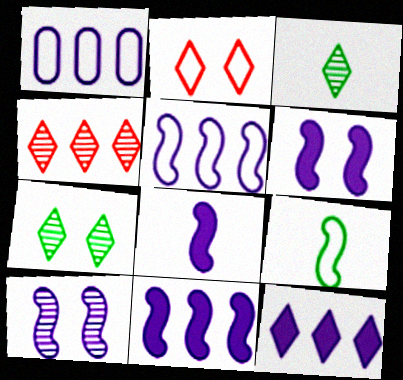[[1, 2, 9], 
[2, 3, 12], 
[5, 8, 10], 
[6, 8, 11]]